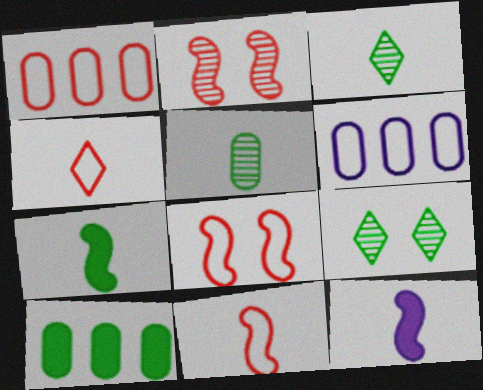[[1, 4, 8], 
[1, 9, 12], 
[4, 5, 12]]